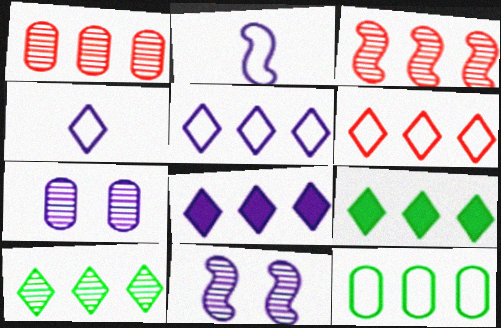[[2, 7, 8], 
[3, 8, 12], 
[6, 8, 10]]